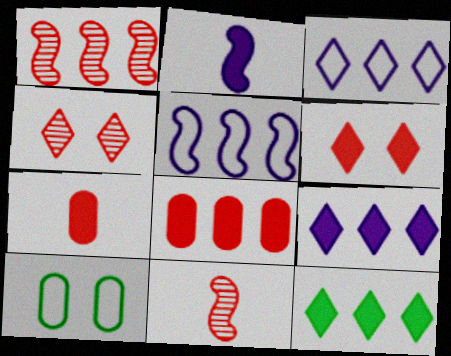[[9, 10, 11]]